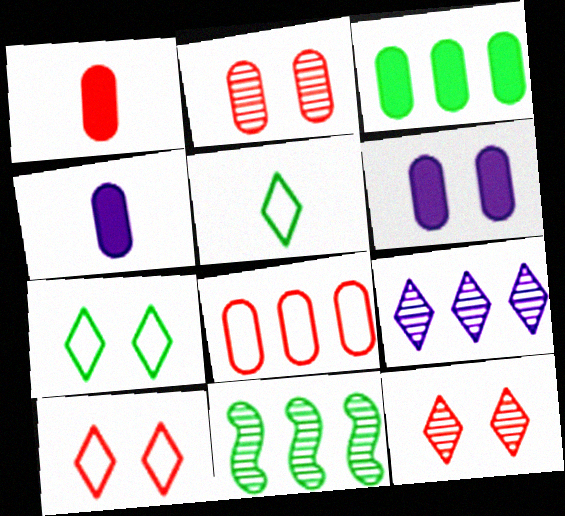[[1, 2, 8], 
[1, 3, 6], 
[4, 10, 11]]